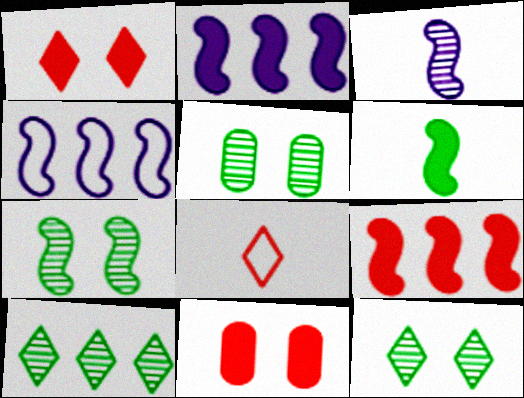[[2, 5, 8], 
[5, 7, 12]]